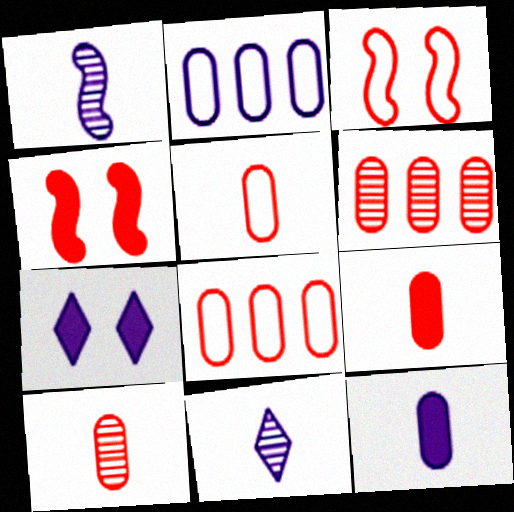[[1, 2, 7], 
[5, 9, 10]]